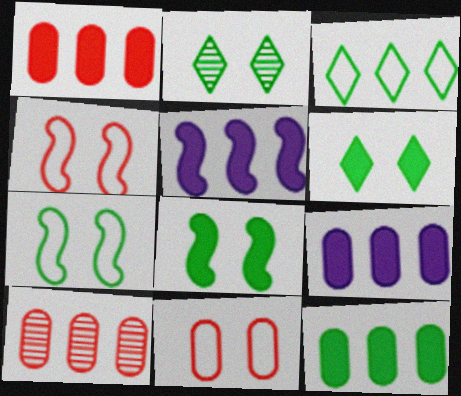[[1, 9, 12], 
[3, 5, 10]]